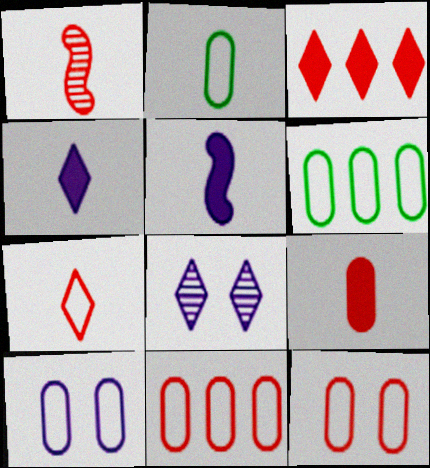[[1, 2, 4], 
[1, 3, 12], 
[1, 7, 9], 
[2, 10, 11]]